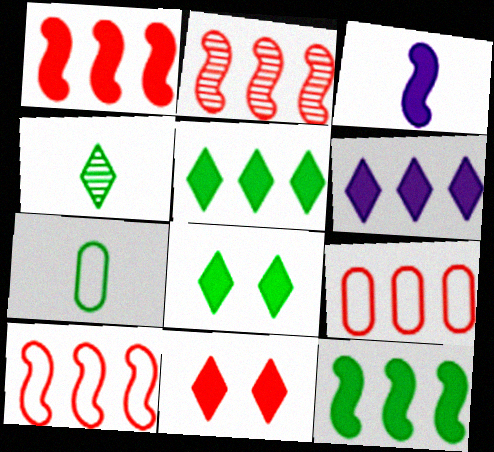[[1, 2, 10]]